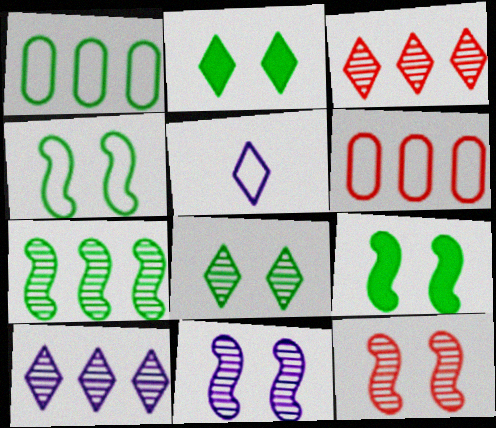[[2, 3, 5], 
[4, 5, 6]]